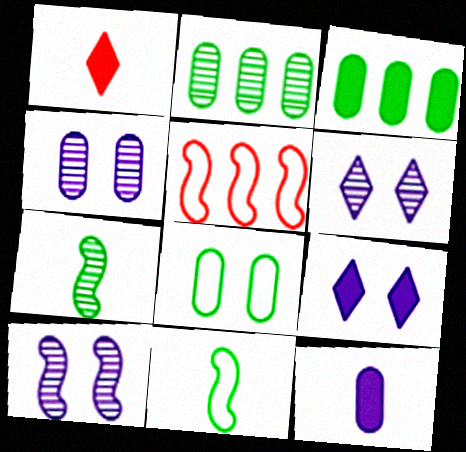[[4, 6, 10]]